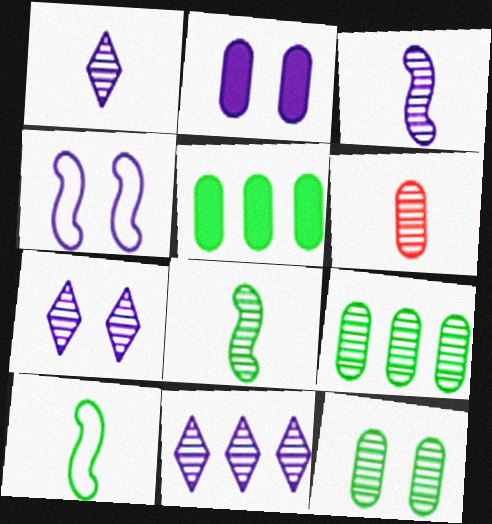[[1, 6, 8], 
[1, 7, 11], 
[2, 4, 7]]